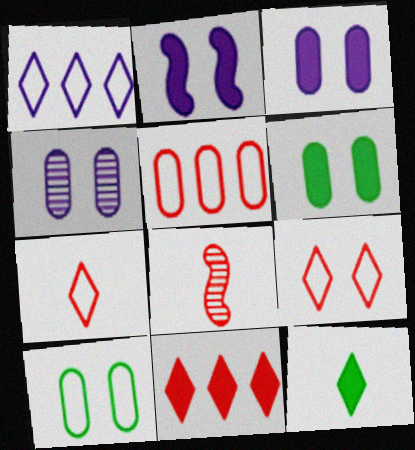[[1, 6, 8]]